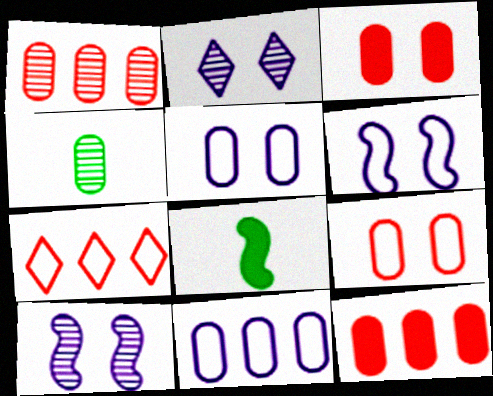[[3, 4, 11], 
[4, 5, 12]]